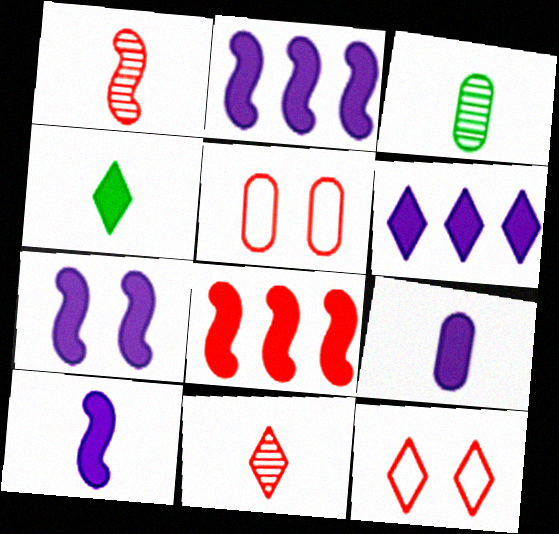[[2, 3, 12], 
[2, 7, 10], 
[5, 8, 11], 
[6, 7, 9]]